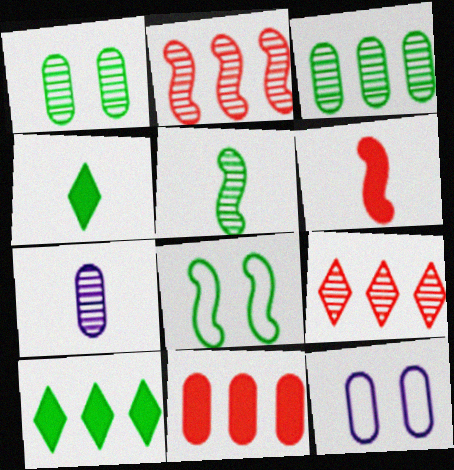[[2, 4, 12], 
[3, 4, 8]]